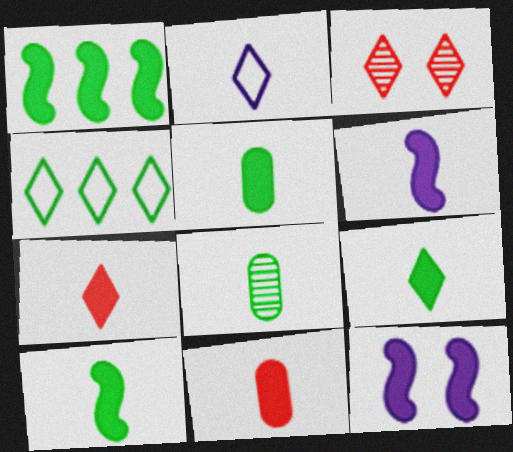[[5, 6, 7], 
[5, 9, 10], 
[6, 9, 11]]